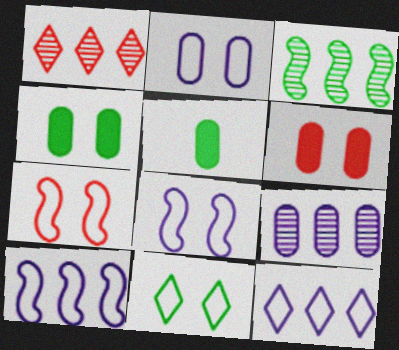[[1, 3, 9], 
[1, 5, 8], 
[2, 7, 11], 
[3, 5, 11]]